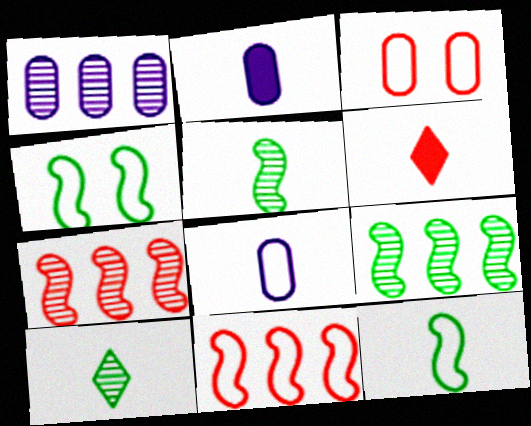[[1, 4, 6], 
[3, 6, 7], 
[5, 6, 8]]